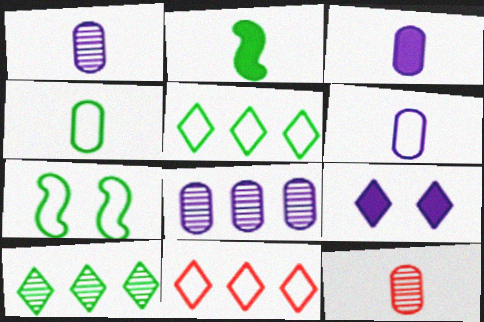[[1, 3, 6], 
[3, 4, 12], 
[4, 5, 7], 
[6, 7, 11]]